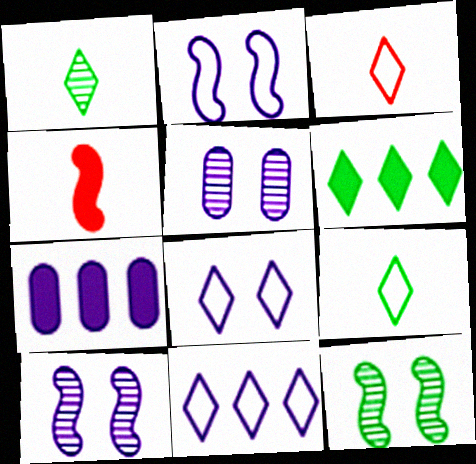[[3, 7, 12]]